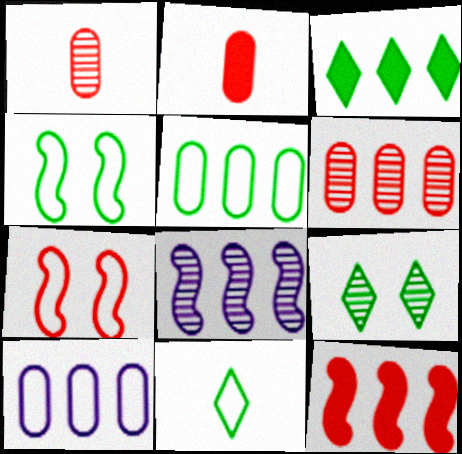[[1, 8, 9], 
[3, 9, 11], 
[4, 5, 11], 
[7, 10, 11]]